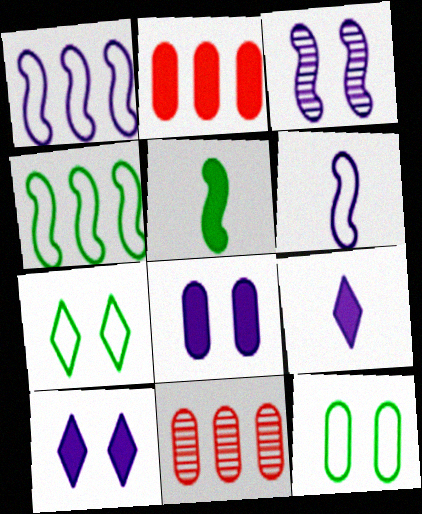[[2, 5, 10]]